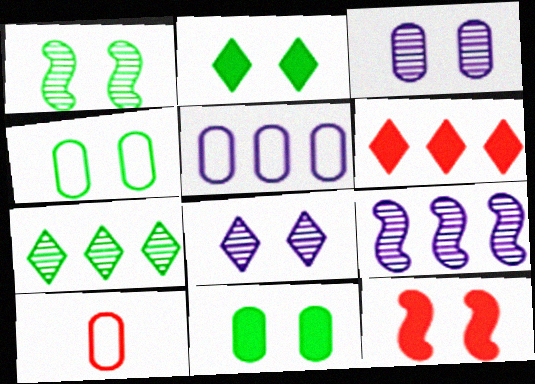[[1, 2, 4], 
[2, 9, 10], 
[4, 5, 10], 
[4, 8, 12]]